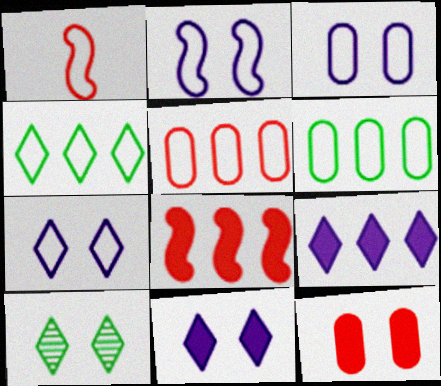[[1, 3, 4], 
[1, 6, 7], 
[2, 3, 7], 
[2, 10, 12]]